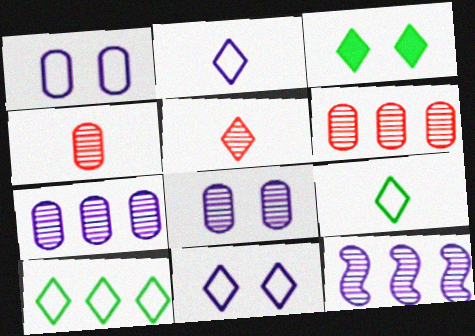[]